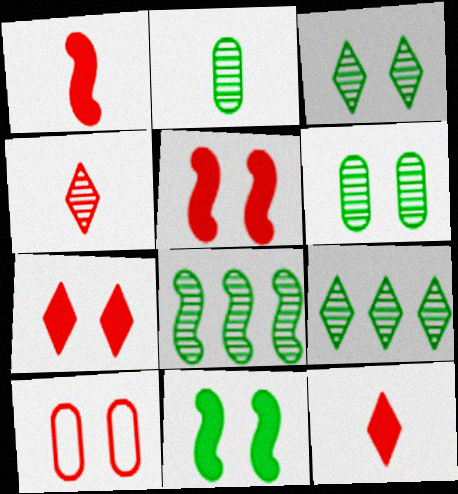[[2, 3, 8]]